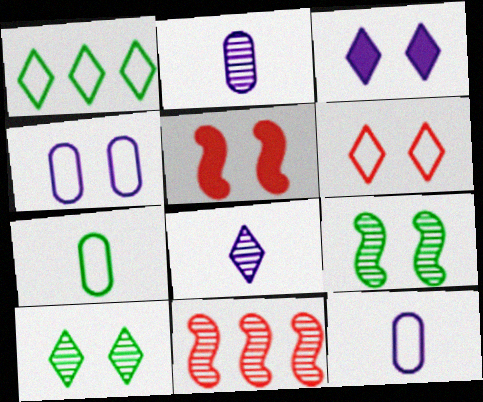[[1, 2, 5], 
[2, 10, 11], 
[3, 6, 10], 
[3, 7, 11], 
[4, 5, 10]]